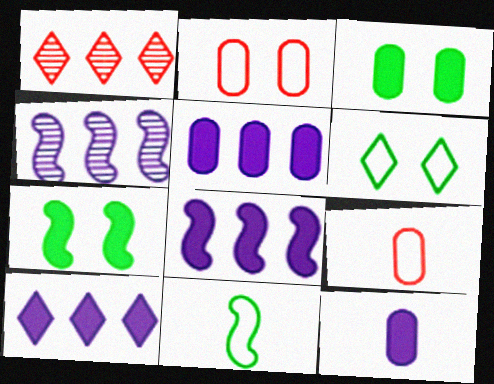[[5, 8, 10]]